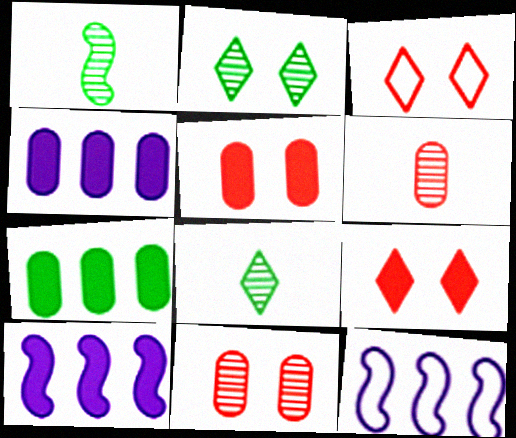[[1, 3, 4], 
[5, 8, 12]]